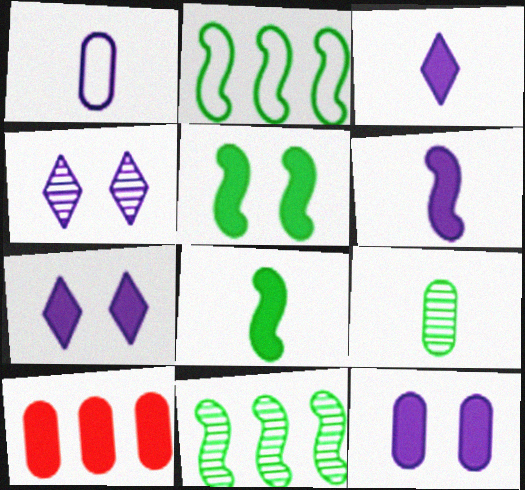[[3, 5, 10], 
[7, 8, 10]]